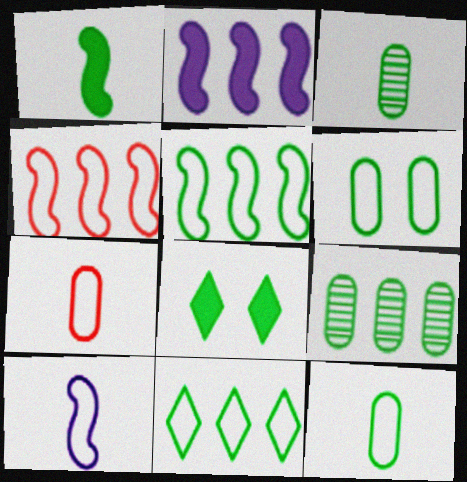[[3, 5, 8]]